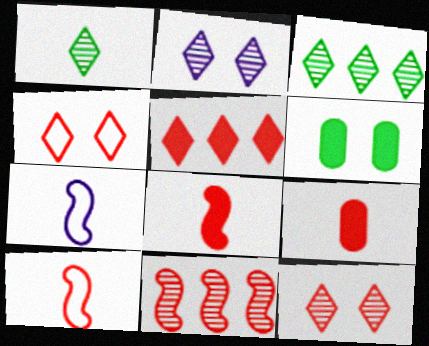[[1, 7, 9], 
[4, 9, 11]]